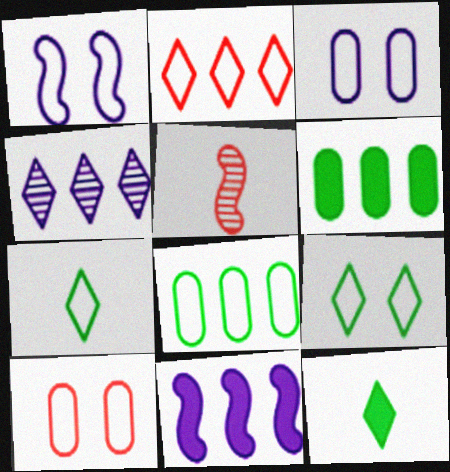[[1, 9, 10]]